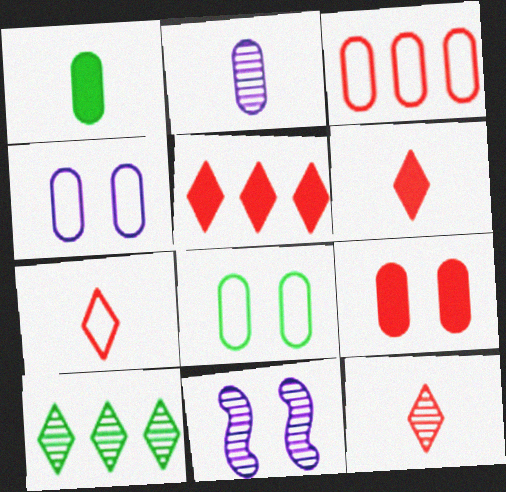[[6, 7, 12]]